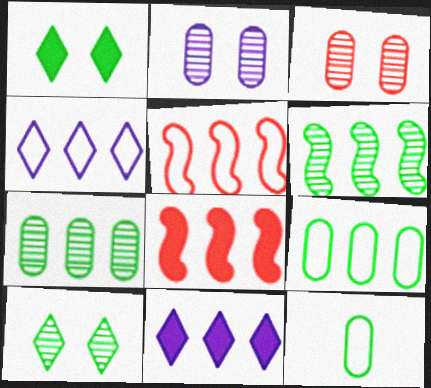[[1, 6, 12], 
[4, 5, 9], 
[4, 7, 8], 
[5, 7, 11]]